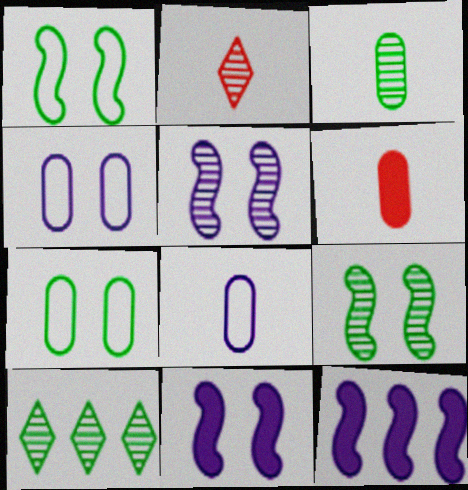[[2, 7, 12], 
[3, 6, 8], 
[3, 9, 10]]